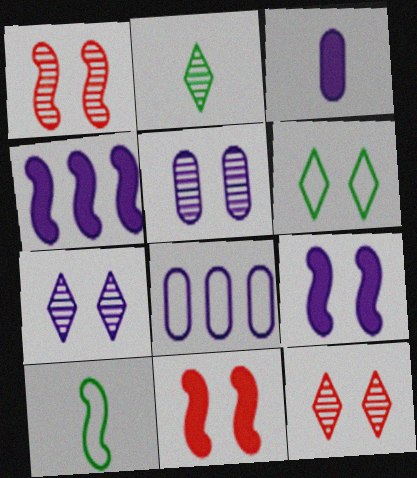[[1, 4, 10], 
[2, 8, 11], 
[3, 5, 8], 
[5, 6, 11]]